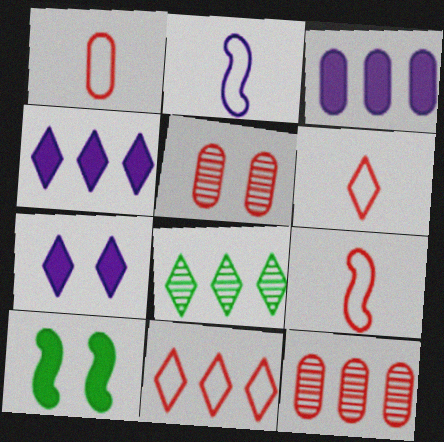[[1, 6, 9], 
[4, 8, 11], 
[6, 7, 8]]